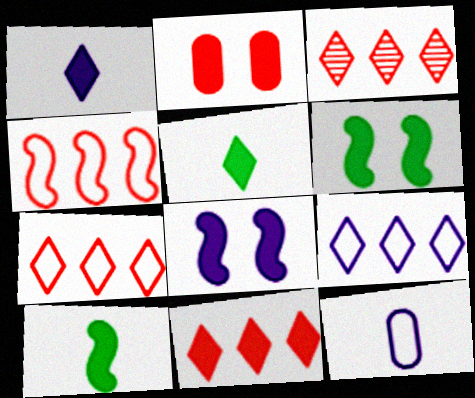[[3, 6, 12], 
[3, 7, 11]]